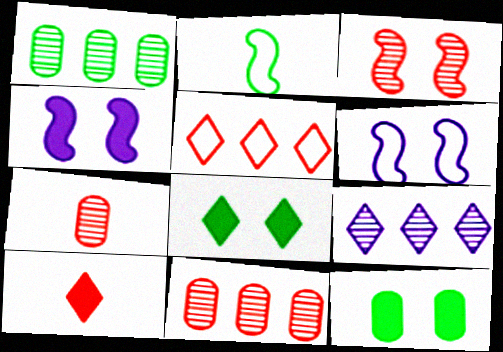[[1, 2, 8], 
[1, 6, 10]]